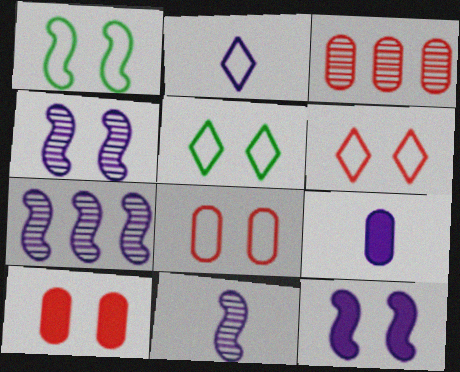[[2, 9, 11], 
[4, 5, 10], 
[4, 7, 11]]